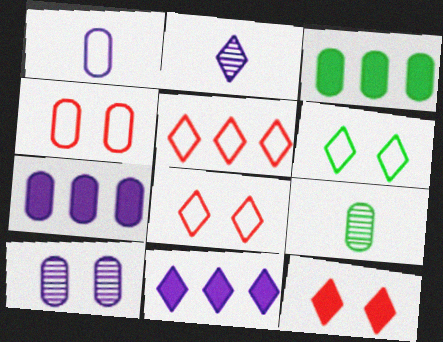[[1, 7, 10], 
[4, 7, 9]]